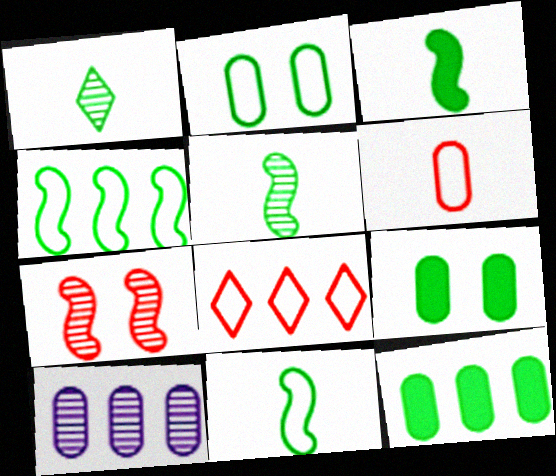[[1, 4, 9], 
[1, 7, 10], 
[3, 5, 11], 
[6, 9, 10]]